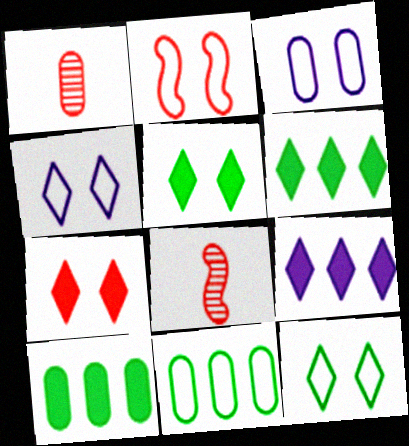[[1, 3, 10], 
[2, 3, 12], 
[3, 6, 8], 
[4, 8, 10]]